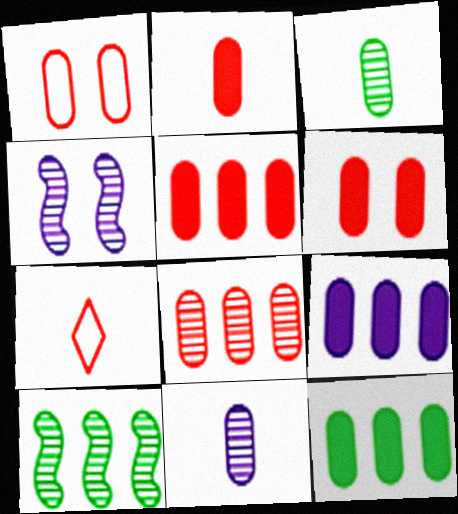[[1, 2, 8], 
[1, 3, 9], 
[1, 11, 12], 
[2, 5, 6], 
[4, 7, 12], 
[5, 9, 12]]